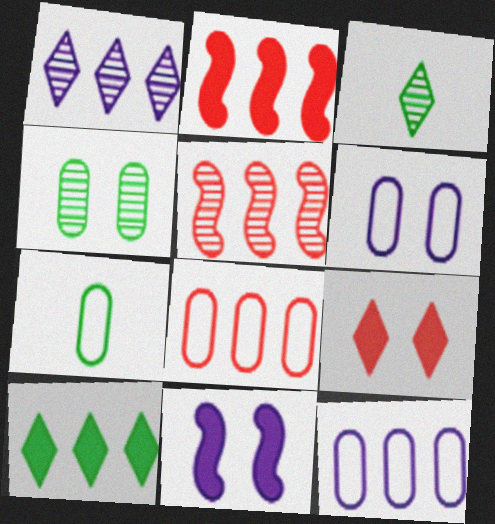[[2, 3, 6], 
[3, 8, 11], 
[5, 10, 12], 
[6, 7, 8]]